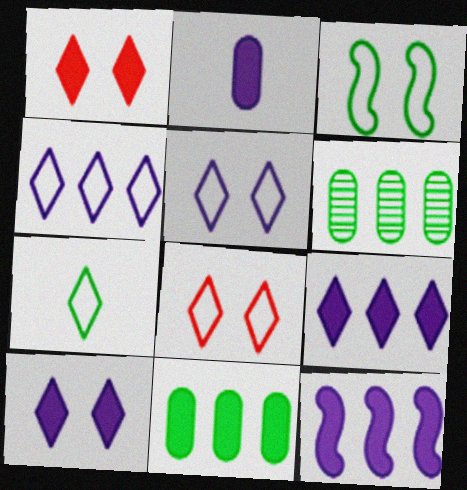[[2, 10, 12], 
[4, 7, 8]]